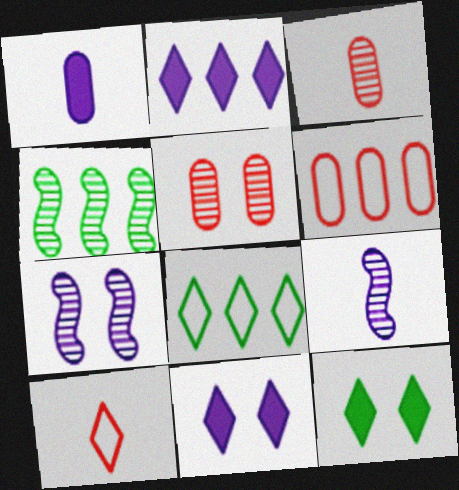[[2, 4, 6], 
[6, 9, 12]]